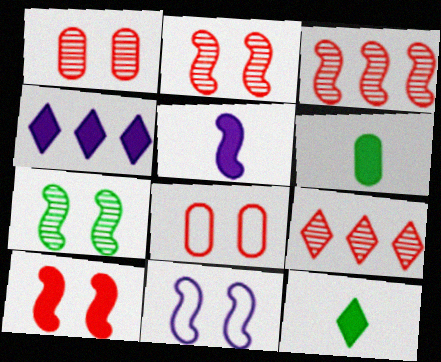[[4, 6, 10], 
[6, 9, 11], 
[7, 10, 11]]